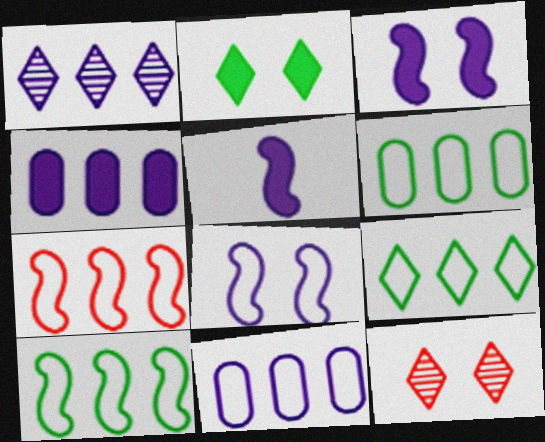[[5, 6, 12], 
[6, 9, 10], 
[7, 9, 11]]